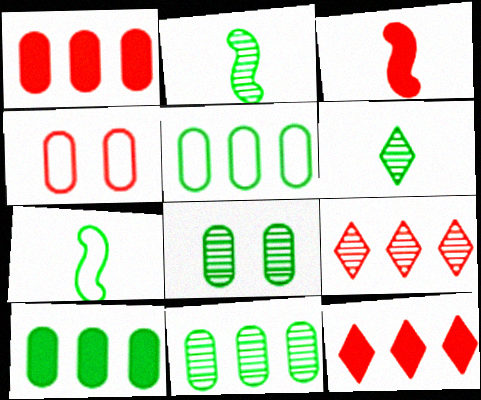[[3, 4, 9], 
[5, 10, 11]]